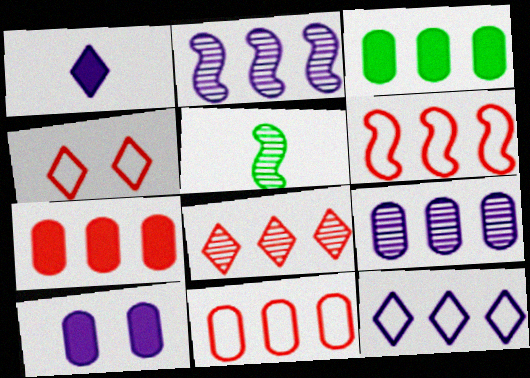[[3, 9, 11], 
[6, 7, 8]]